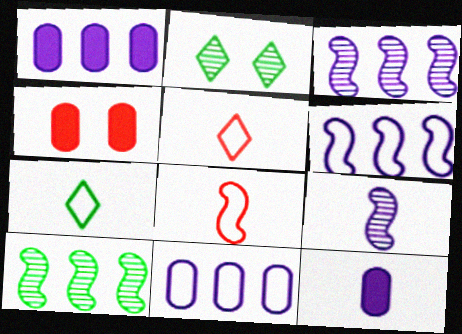[[1, 2, 8], 
[3, 4, 7]]